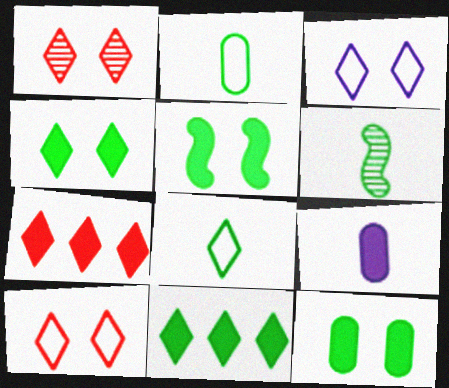[[1, 3, 4], 
[4, 5, 12], 
[5, 7, 9]]